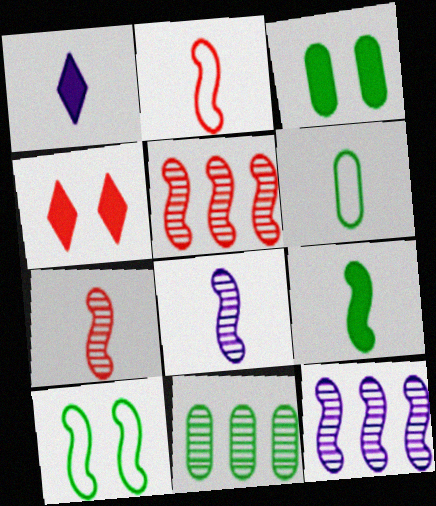[[1, 6, 7], 
[2, 8, 9], 
[3, 6, 11], 
[4, 6, 12]]